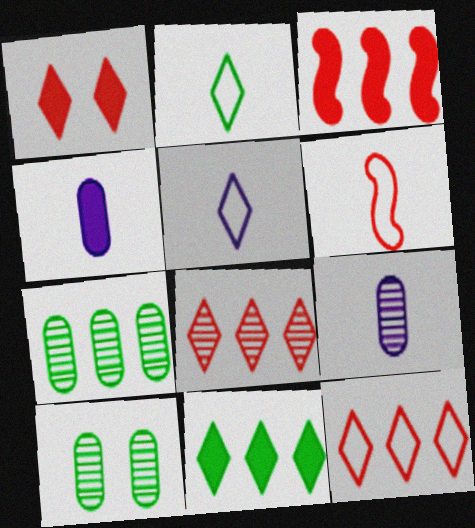[[3, 5, 10]]